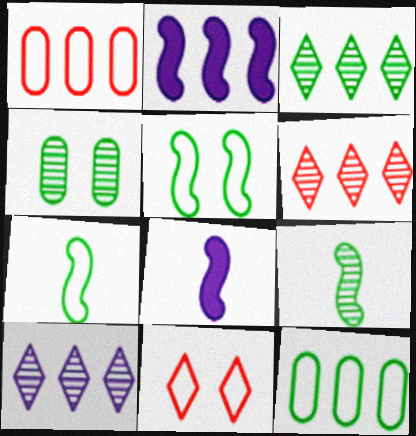[[1, 2, 3], 
[2, 6, 12], 
[3, 4, 9], 
[3, 6, 10]]